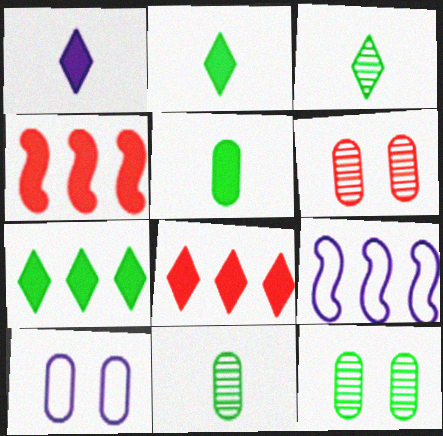[[2, 6, 9], 
[3, 4, 10]]